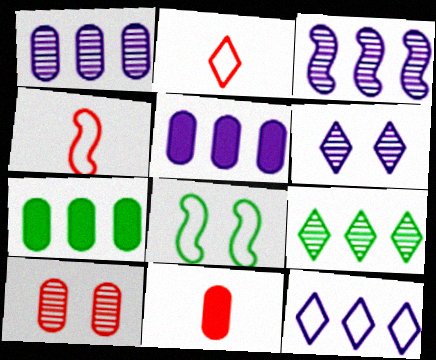[[3, 5, 12], 
[4, 6, 7]]